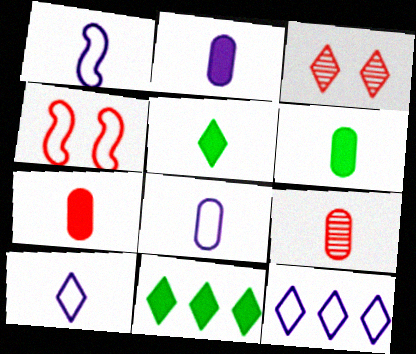[[1, 5, 9], 
[1, 8, 10], 
[2, 6, 7], 
[3, 5, 12], 
[3, 10, 11], 
[6, 8, 9]]